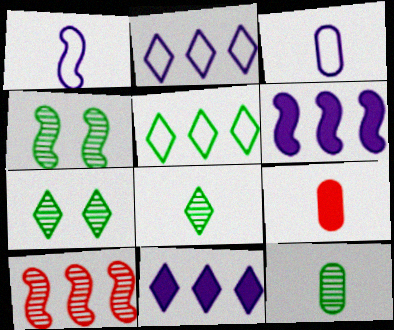[[1, 8, 9], 
[2, 4, 9], 
[3, 9, 12]]